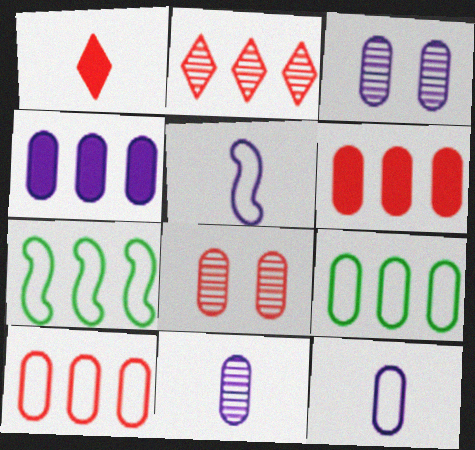[[1, 3, 7], 
[2, 4, 7], 
[3, 4, 12]]